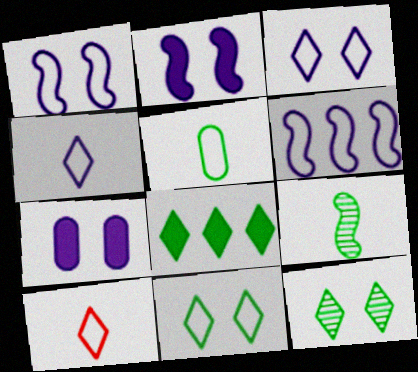[]